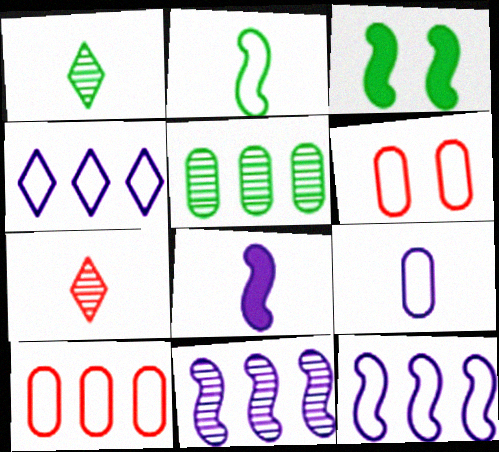[[2, 4, 6]]